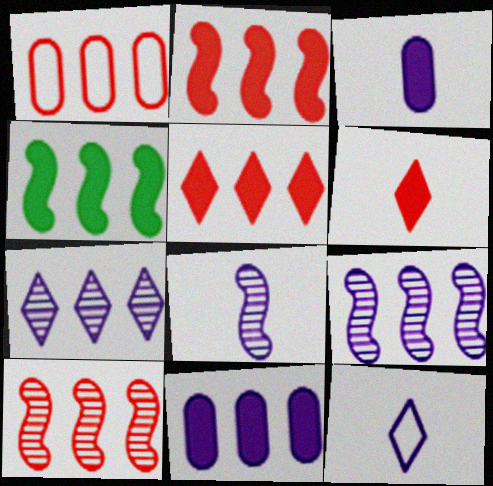[[1, 4, 7], 
[1, 5, 10], 
[3, 8, 12], 
[4, 5, 11]]